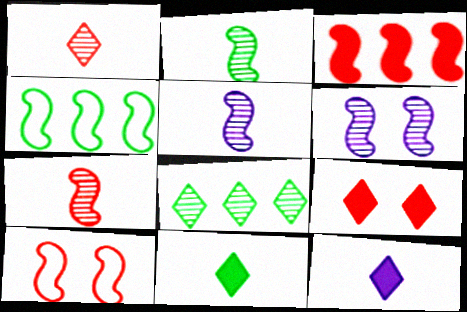[[2, 5, 7], 
[3, 7, 10]]